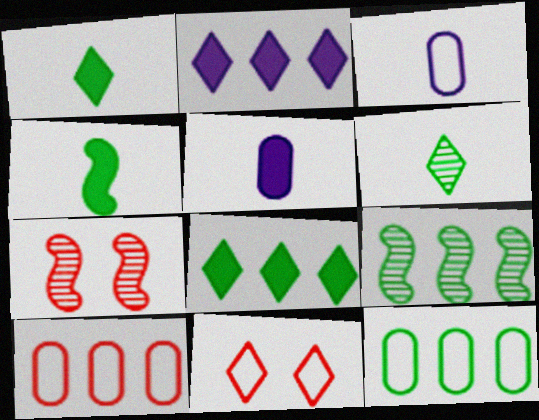[[2, 6, 11], 
[2, 9, 10], 
[3, 7, 8], 
[5, 9, 11], 
[8, 9, 12]]